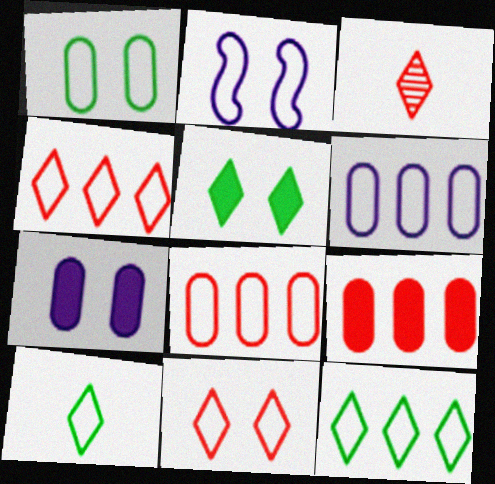[[1, 2, 11], 
[2, 8, 10]]